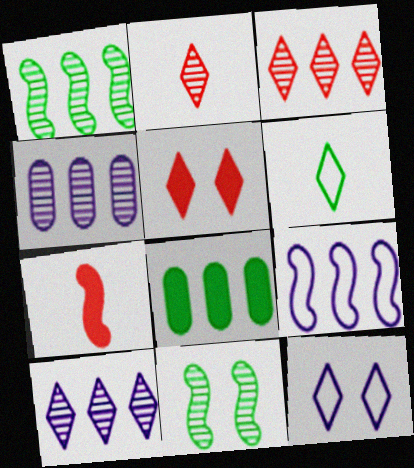[[1, 3, 4], 
[2, 4, 11], 
[3, 8, 9], 
[5, 6, 10], 
[6, 8, 11], 
[7, 9, 11]]